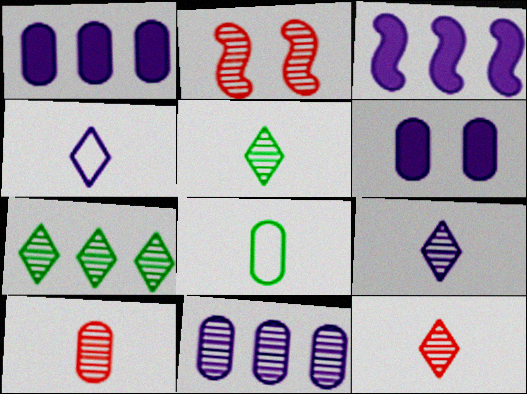[[2, 5, 11], 
[5, 9, 12]]